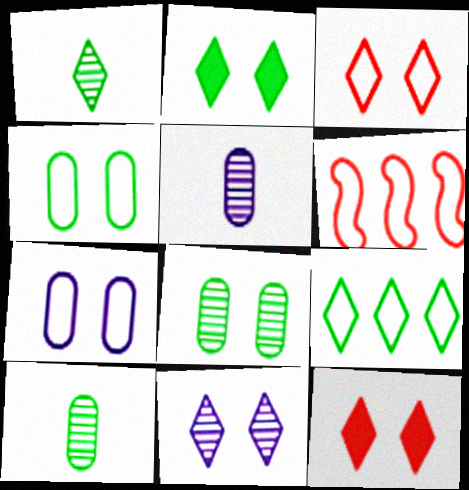[[1, 2, 9], 
[2, 3, 11], 
[2, 5, 6]]